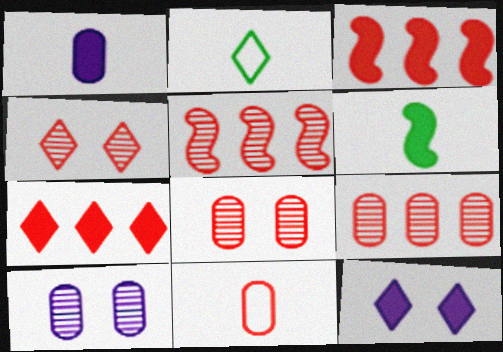[[2, 3, 10], 
[3, 4, 11]]